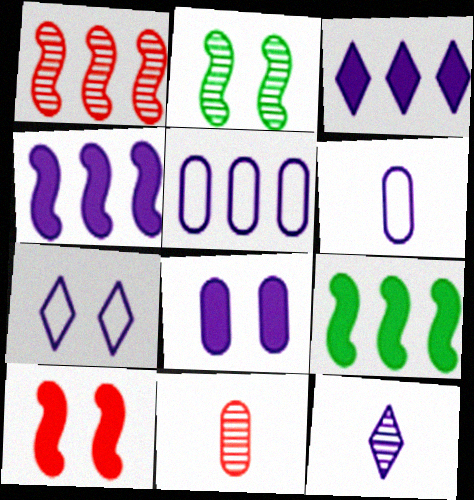[[3, 7, 12], 
[7, 9, 11]]